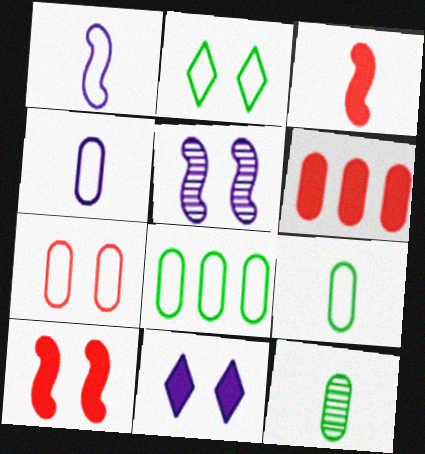[[4, 7, 8]]